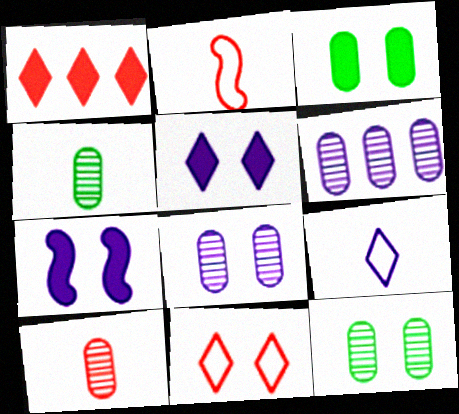[[6, 7, 9], 
[6, 10, 12], 
[7, 11, 12]]